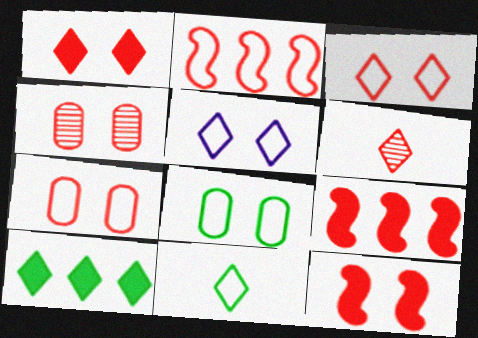[[3, 4, 12], 
[5, 6, 10], 
[6, 7, 9]]